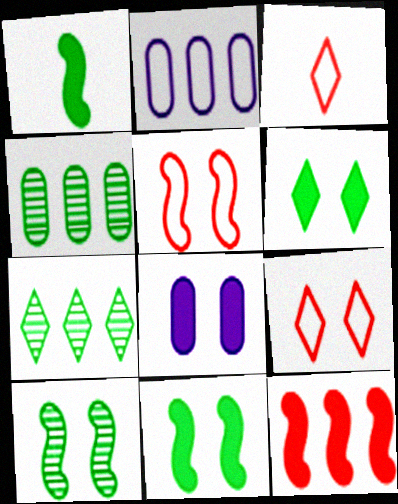[[2, 7, 12], 
[8, 9, 10]]